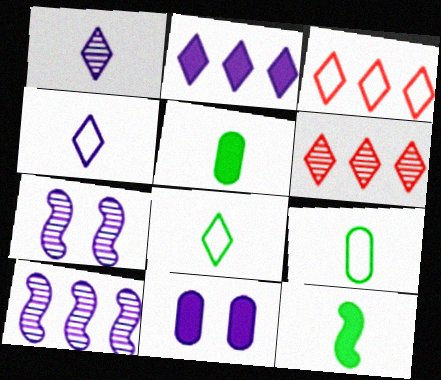[[3, 5, 7], 
[4, 10, 11]]